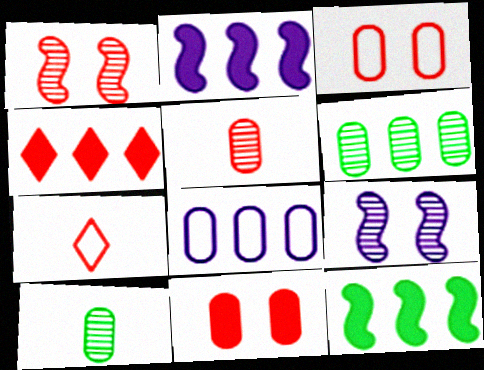[[8, 10, 11]]